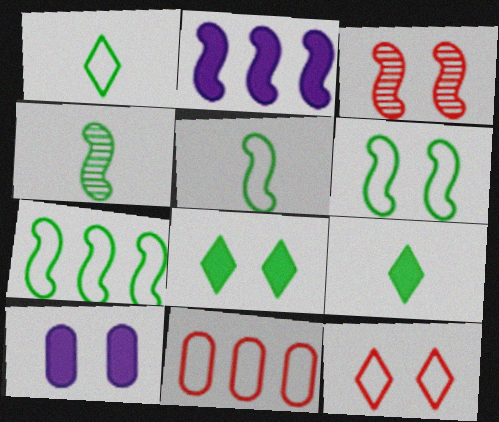[[2, 3, 5], 
[5, 6, 7]]